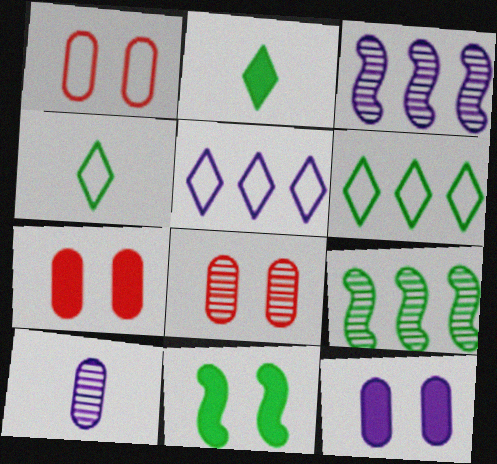[[1, 2, 3], 
[1, 7, 8], 
[3, 4, 7]]